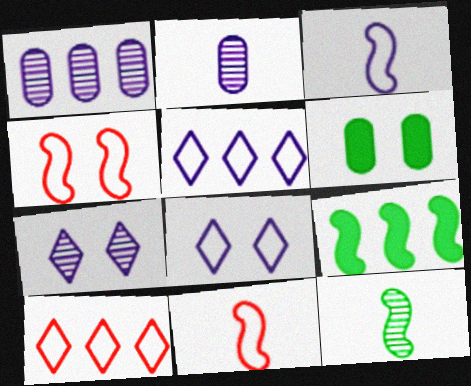[[1, 9, 10], 
[4, 6, 7]]